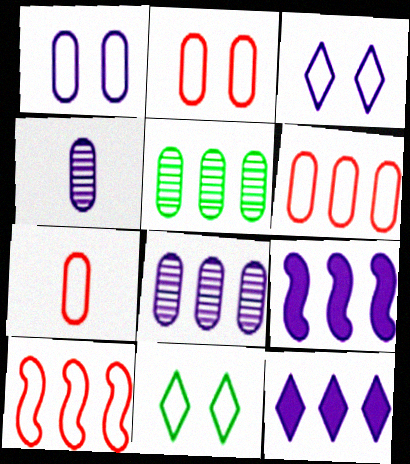[[2, 6, 7], 
[3, 4, 9], 
[5, 10, 12]]